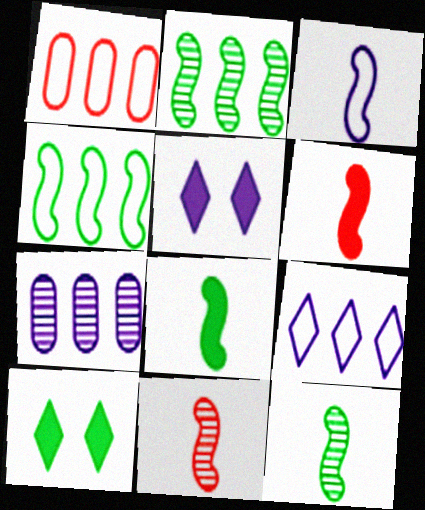[[1, 4, 9], 
[1, 5, 12], 
[3, 5, 7], 
[3, 6, 12], 
[3, 8, 11]]